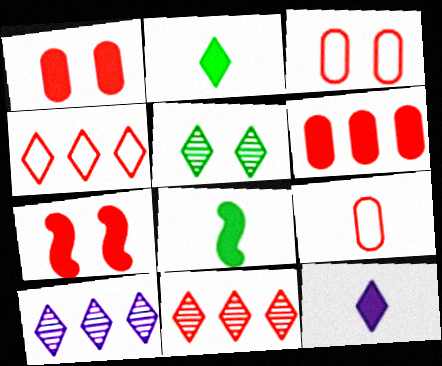[[3, 8, 10], 
[4, 5, 12], 
[7, 9, 11]]